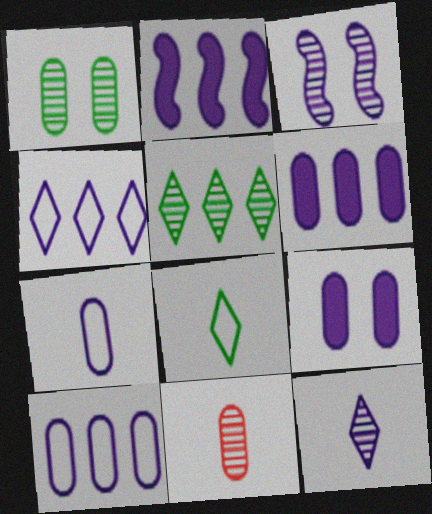[[3, 5, 11]]